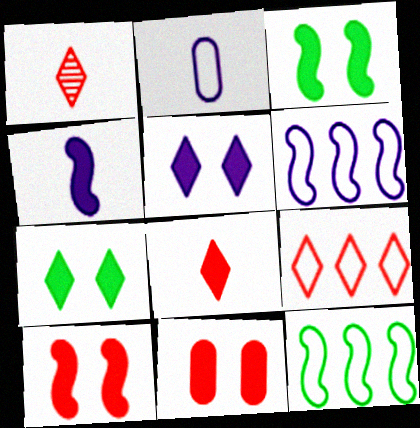[[3, 5, 11]]